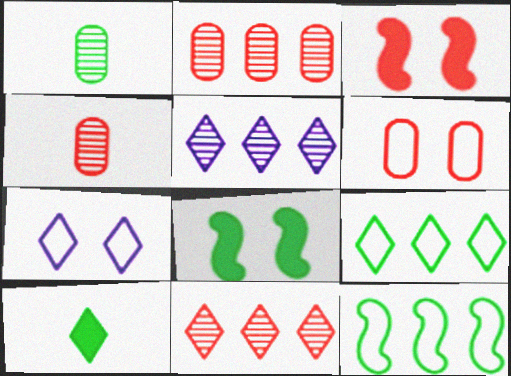[[1, 8, 9], 
[7, 10, 11]]